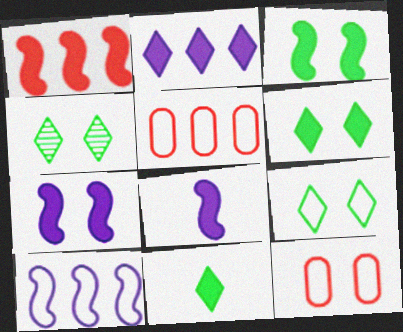[[1, 3, 8], 
[4, 5, 8], 
[4, 6, 9], 
[4, 7, 12]]